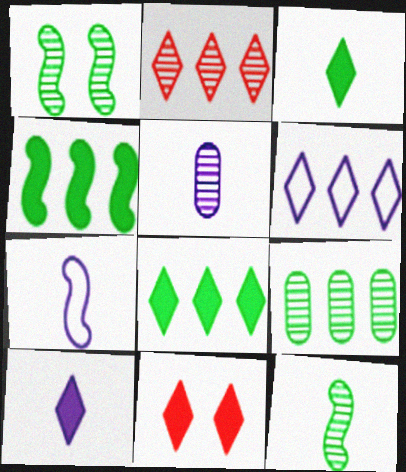[[1, 2, 5], 
[2, 6, 8], 
[5, 7, 10], 
[7, 9, 11], 
[8, 10, 11]]